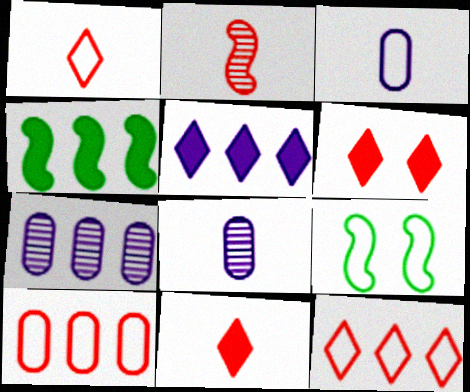[[2, 6, 10], 
[3, 9, 12], 
[4, 7, 12], 
[7, 9, 11]]